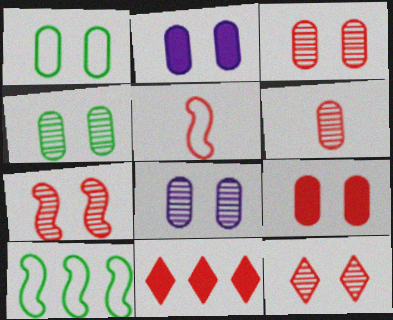[[1, 2, 3], 
[1, 8, 9], 
[3, 4, 8], 
[3, 5, 11], 
[3, 7, 12]]